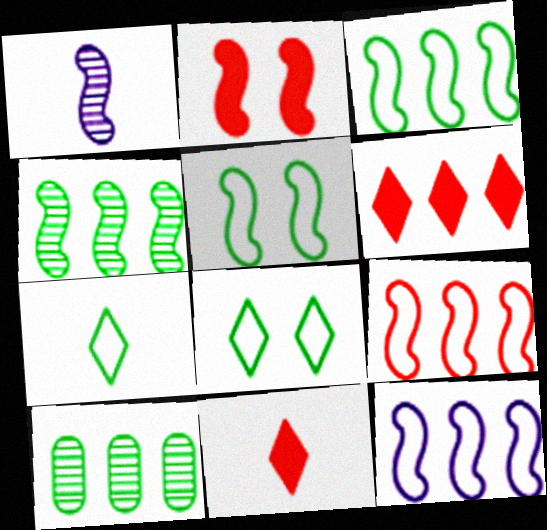[[1, 2, 3], 
[3, 9, 12], 
[6, 10, 12]]